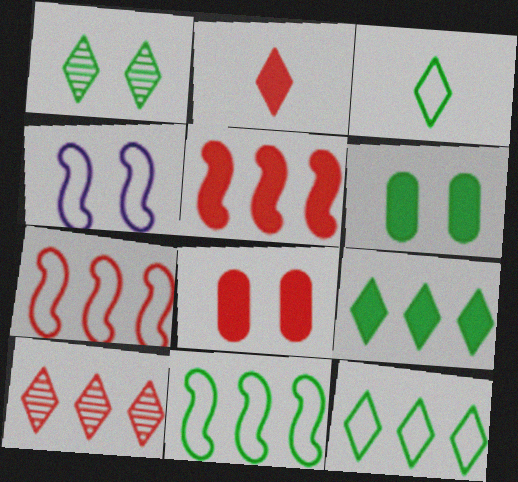[[1, 3, 9], 
[1, 4, 8], 
[2, 5, 8]]